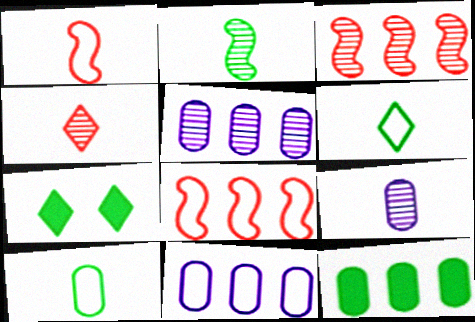[[1, 5, 7], 
[2, 4, 9], 
[7, 8, 9]]